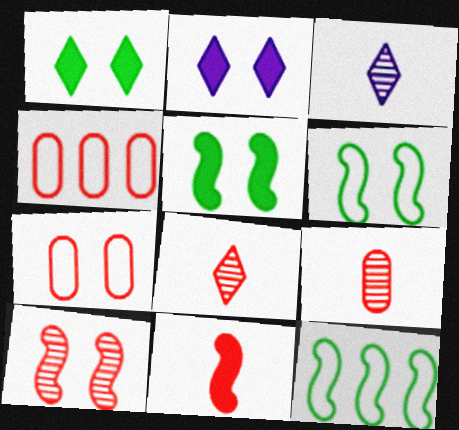[[2, 9, 12], 
[3, 4, 5]]